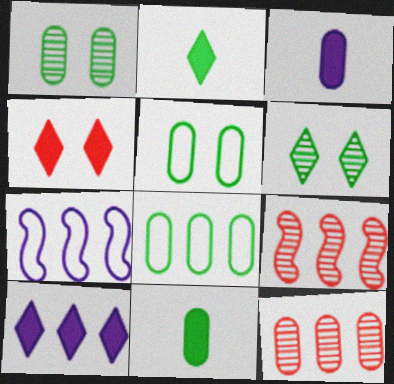[[1, 8, 11], 
[2, 4, 10], 
[3, 5, 12], 
[8, 9, 10]]